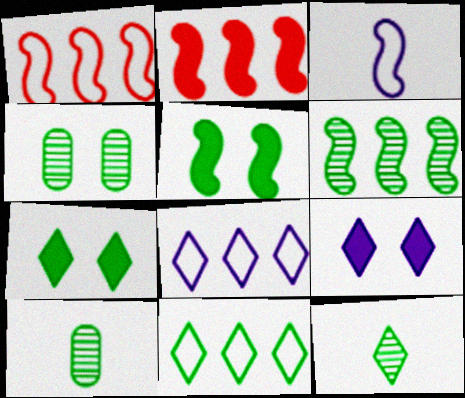[[1, 9, 10], 
[4, 6, 12], 
[5, 10, 11], 
[7, 11, 12]]